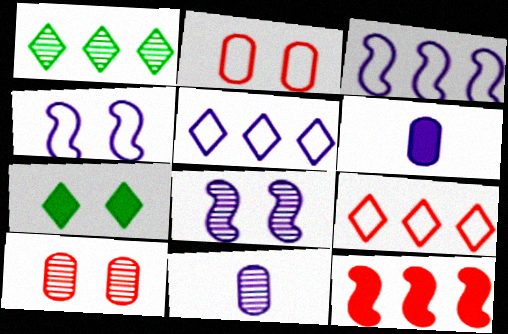[[2, 7, 8], 
[4, 7, 10], 
[5, 6, 8], 
[6, 7, 12]]